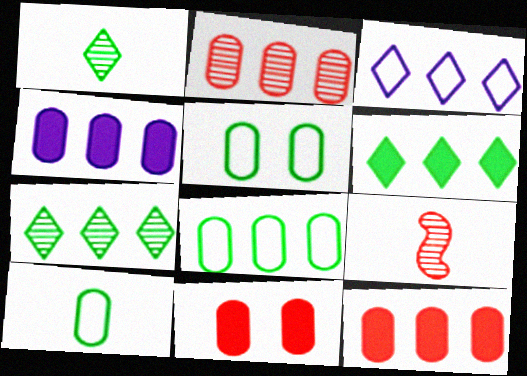[[2, 4, 8], 
[5, 8, 10]]